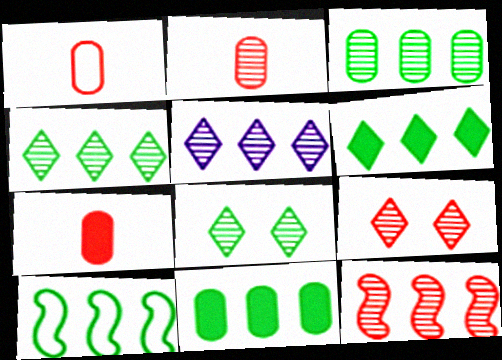[[1, 2, 7], 
[2, 9, 12], 
[3, 5, 12], 
[3, 6, 10], 
[4, 10, 11]]